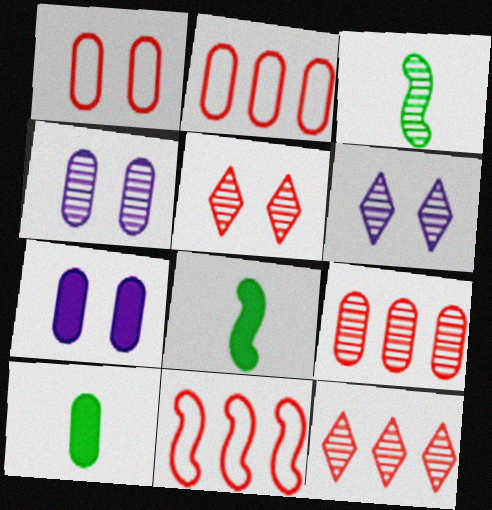[[2, 4, 10], 
[2, 6, 8], 
[3, 4, 12], 
[3, 6, 9], 
[6, 10, 11]]